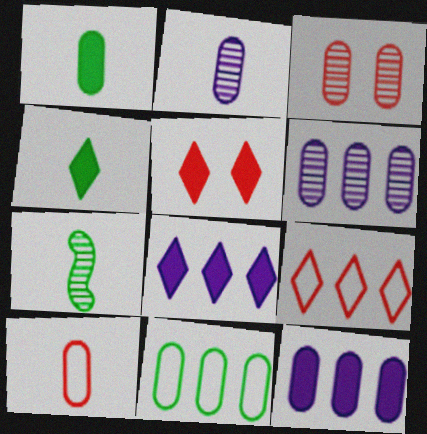[[1, 2, 10], 
[4, 5, 8]]